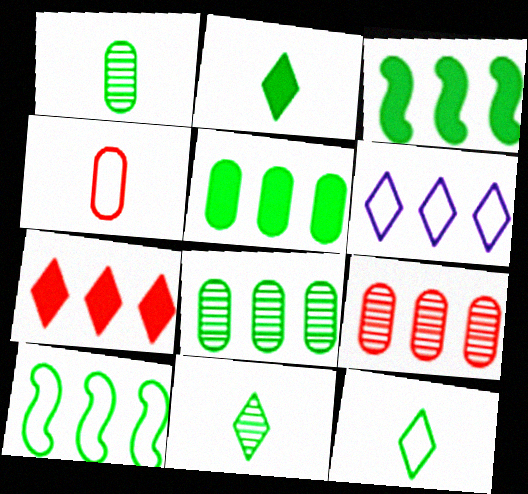[[2, 11, 12], 
[3, 6, 9]]